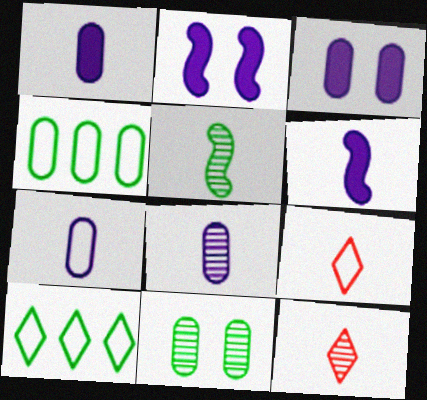[[1, 5, 9], 
[1, 7, 8], 
[2, 4, 12], 
[5, 8, 12]]